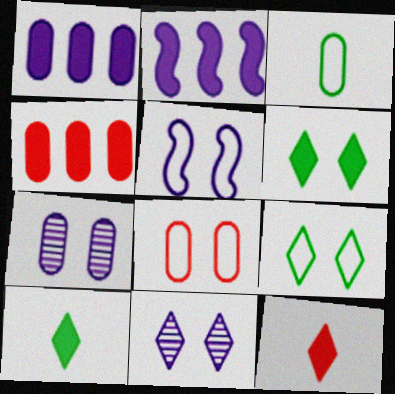[[3, 4, 7], 
[5, 8, 9]]